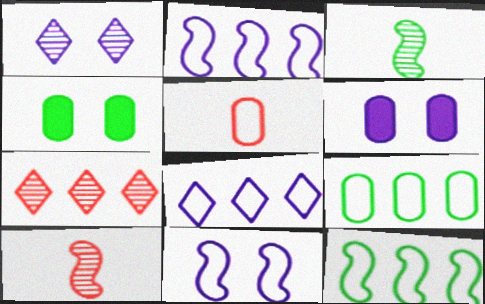[[1, 6, 11], 
[4, 8, 10]]